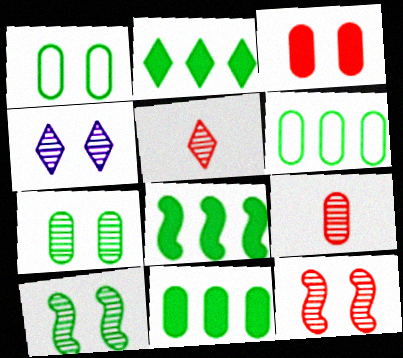[[2, 8, 11], 
[4, 7, 12]]